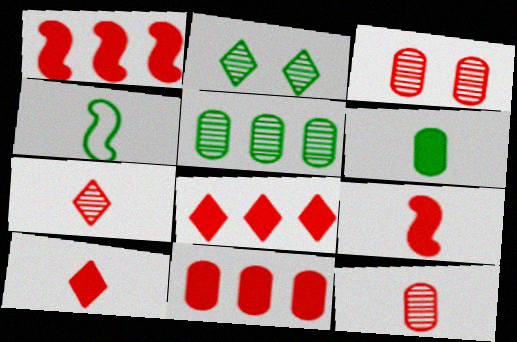[[1, 8, 11]]